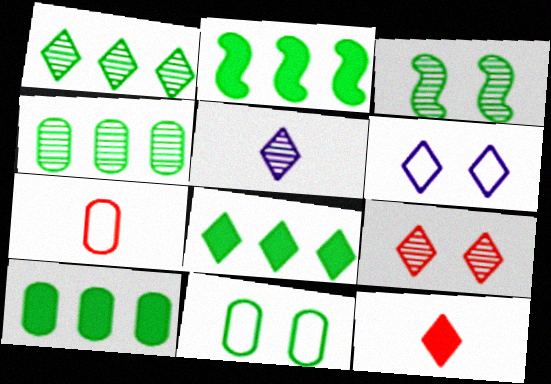[[1, 5, 9], 
[1, 6, 12], 
[2, 8, 10]]